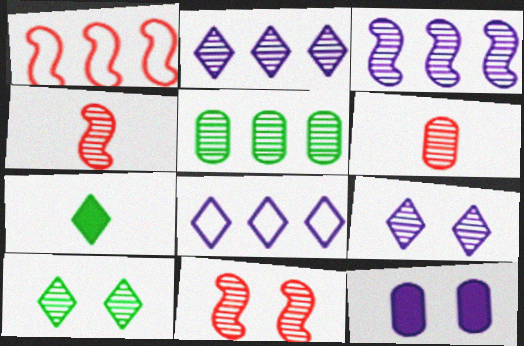[[3, 6, 10], 
[4, 5, 9]]